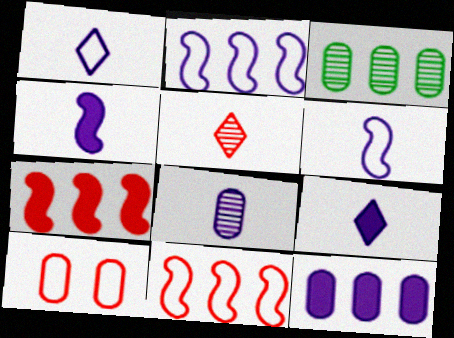[[1, 4, 8], 
[5, 7, 10], 
[6, 8, 9]]